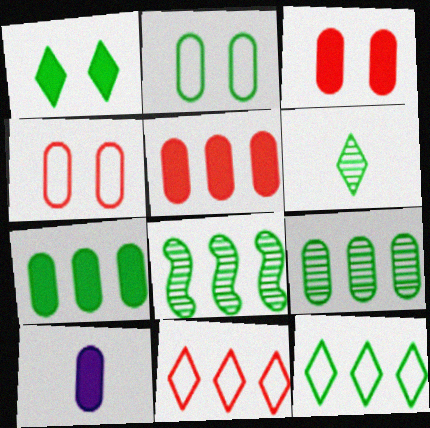[[1, 6, 12], 
[3, 7, 10], 
[4, 9, 10], 
[7, 8, 12]]